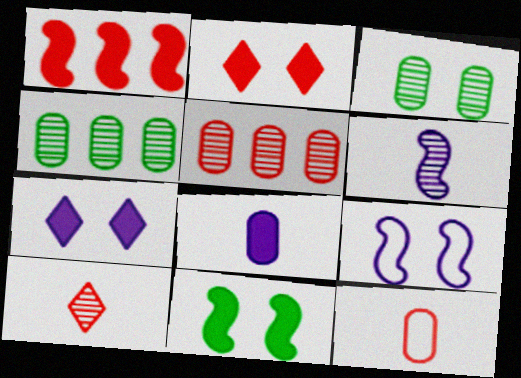[[2, 3, 9]]